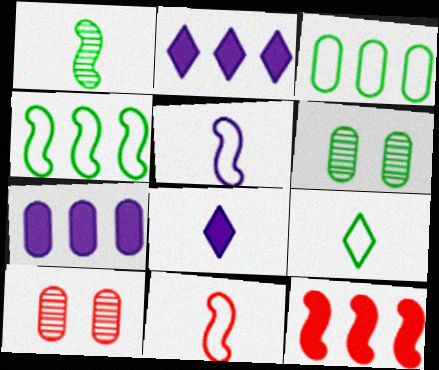[[2, 6, 11], 
[4, 8, 10]]